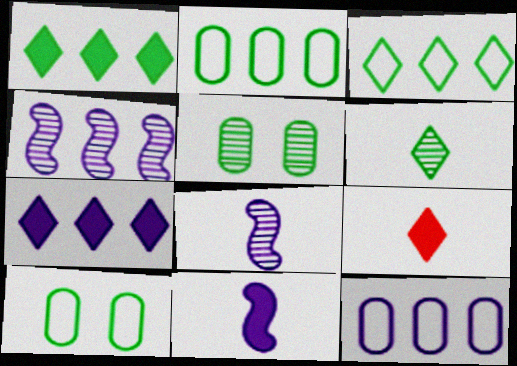[[4, 7, 12], 
[4, 9, 10]]